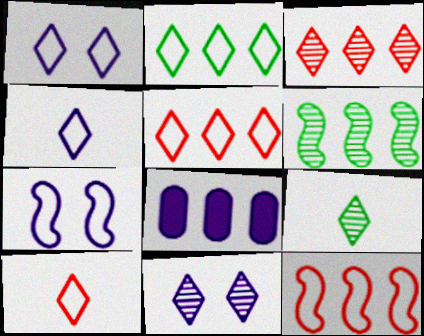[[1, 2, 10], 
[3, 9, 11], 
[5, 6, 8]]